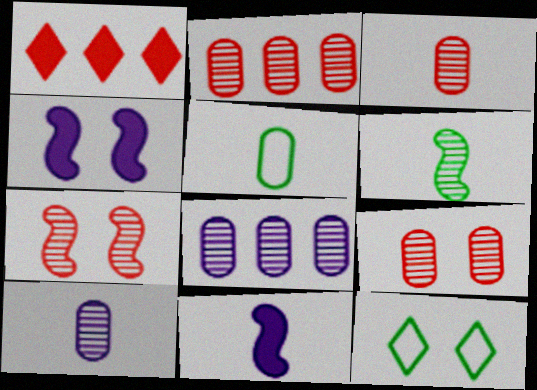[[2, 3, 9], 
[2, 11, 12], 
[4, 9, 12]]